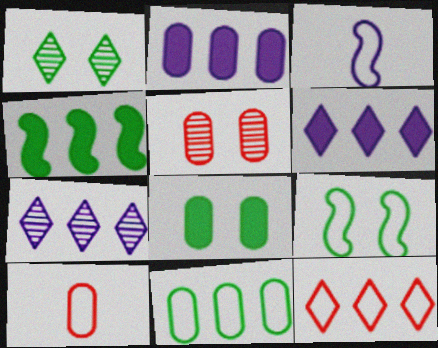[[1, 8, 9]]